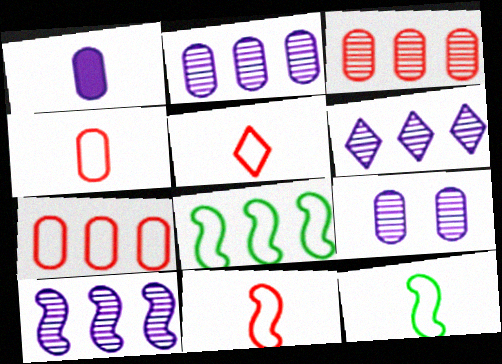[[2, 6, 10], 
[4, 5, 11]]